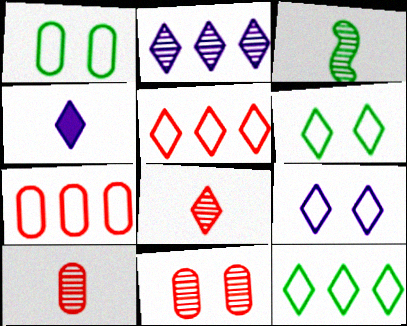[[2, 3, 11], 
[2, 4, 9]]